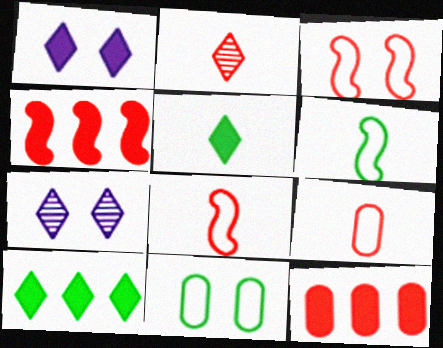[[2, 3, 12], 
[6, 7, 12]]